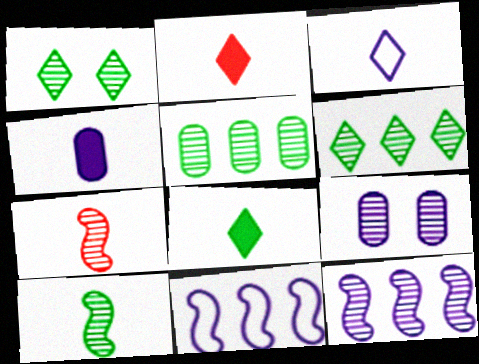[[1, 5, 10], 
[6, 7, 9]]